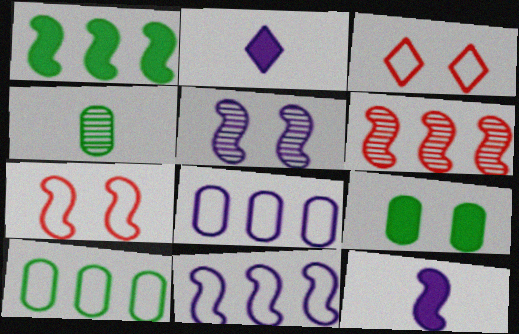[[1, 6, 11], 
[2, 5, 8], 
[3, 5, 9], 
[4, 9, 10], 
[5, 11, 12]]